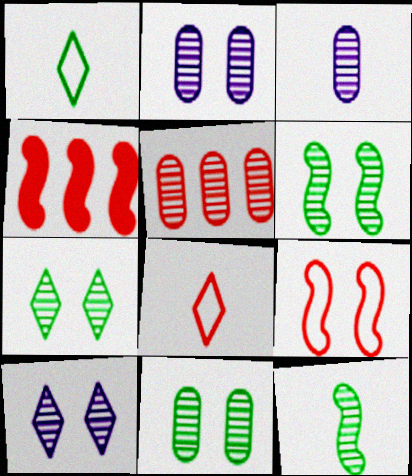[[1, 2, 4], 
[3, 5, 11], 
[5, 10, 12], 
[6, 7, 11]]